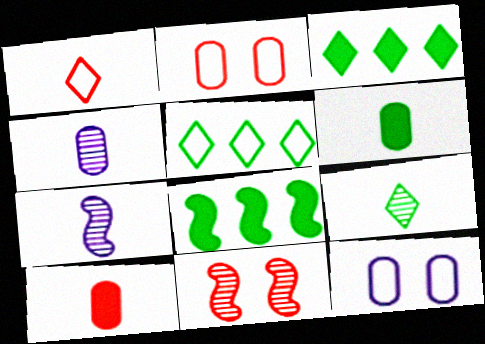[[1, 6, 7], 
[2, 3, 7]]